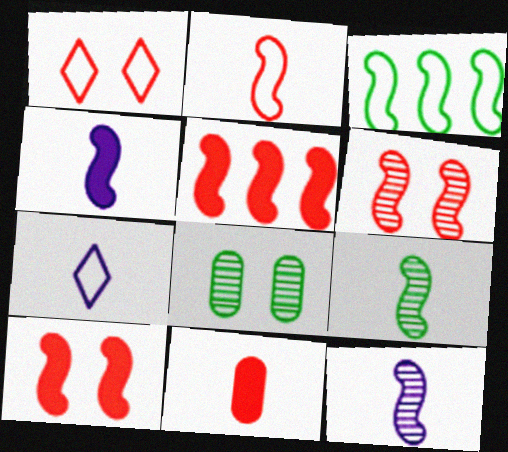[[2, 4, 9], 
[2, 5, 6], 
[3, 4, 6], 
[3, 10, 12], 
[5, 7, 8], 
[7, 9, 11]]